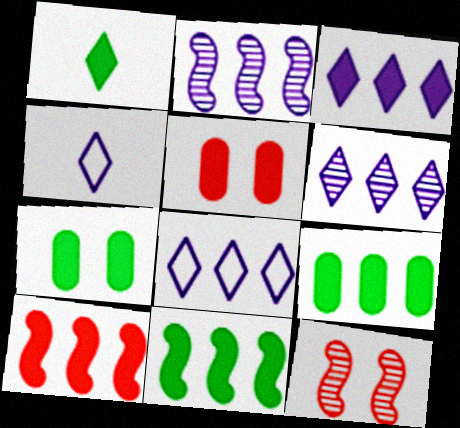[[1, 7, 11], 
[3, 6, 8], 
[3, 9, 10], 
[4, 9, 12]]